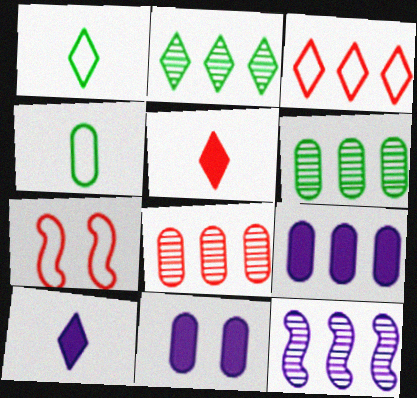[[2, 8, 12], 
[4, 8, 11], 
[5, 7, 8], 
[6, 7, 10]]